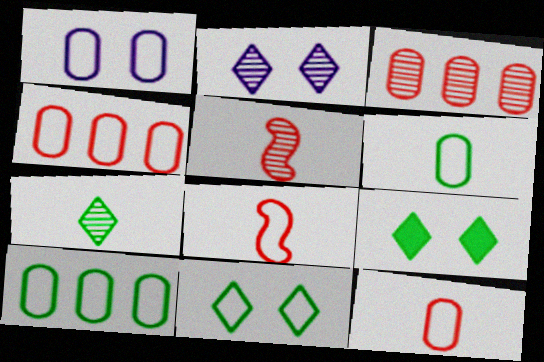[[1, 4, 6], 
[1, 10, 12]]